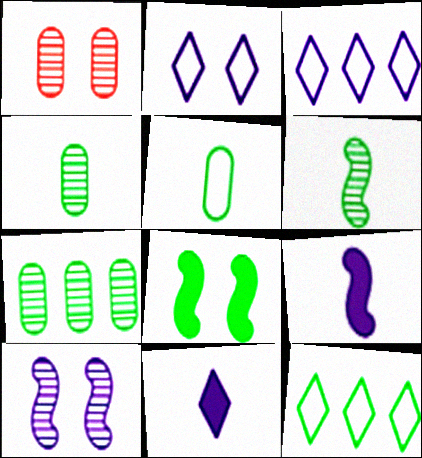[[1, 2, 8], 
[1, 9, 12], 
[4, 8, 12]]